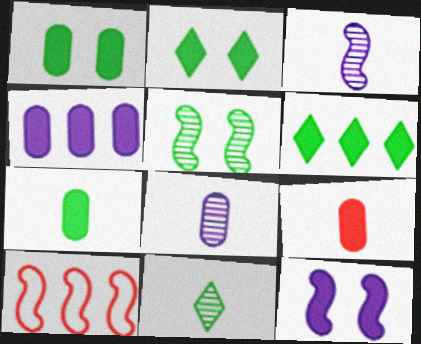[[1, 4, 9], 
[2, 8, 10], 
[6, 9, 12]]